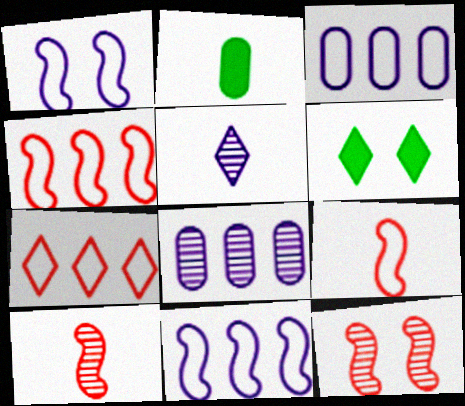[[2, 5, 9], 
[3, 6, 10], 
[5, 6, 7], 
[6, 8, 9]]